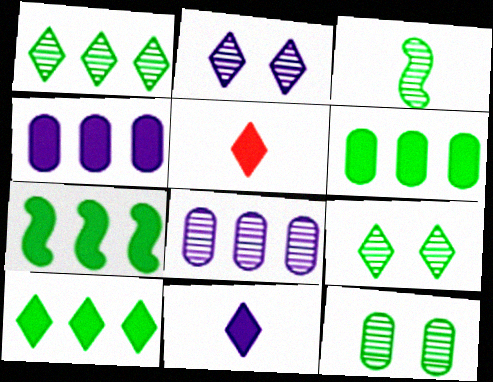[[1, 3, 12], 
[6, 7, 10]]